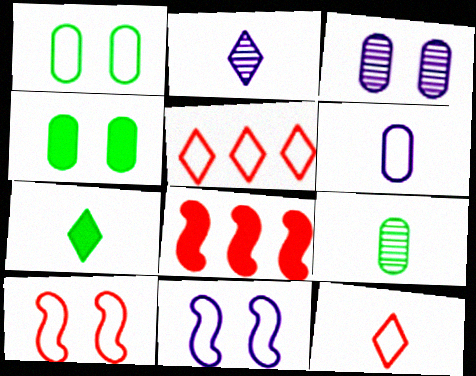[[1, 2, 8], 
[2, 7, 12]]